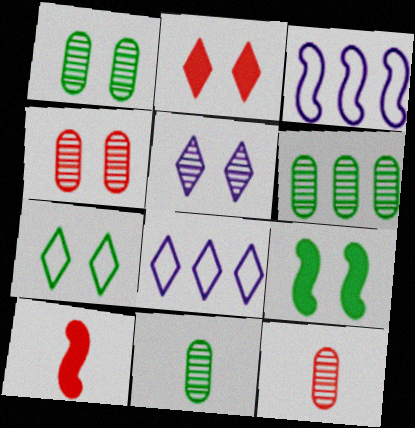[[1, 6, 11], 
[1, 7, 9], 
[1, 8, 10], 
[2, 3, 11], 
[2, 5, 7], 
[8, 9, 12]]